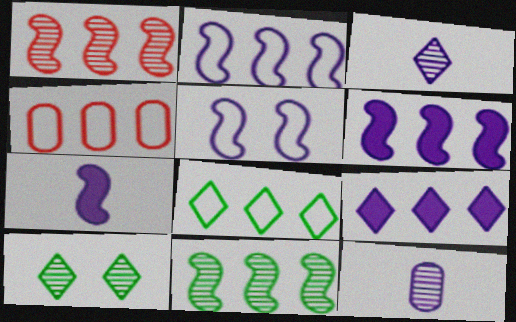[[1, 10, 12], 
[2, 4, 8], 
[4, 7, 10], 
[4, 9, 11], 
[5, 9, 12]]